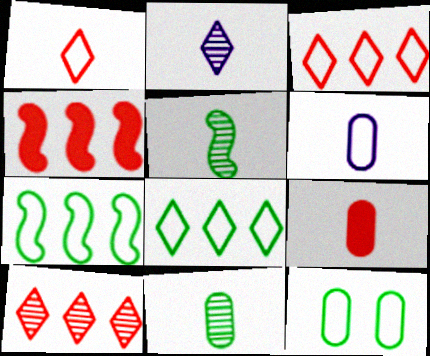[[2, 4, 12], 
[6, 9, 11]]